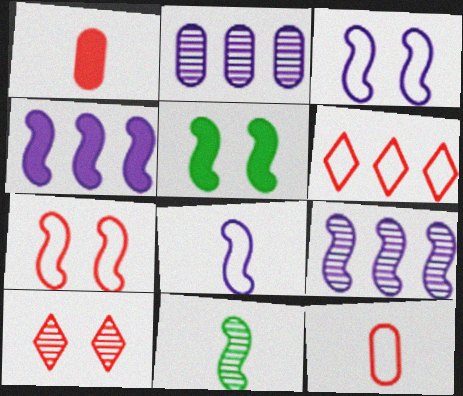[[2, 10, 11], 
[4, 7, 11], 
[6, 7, 12]]